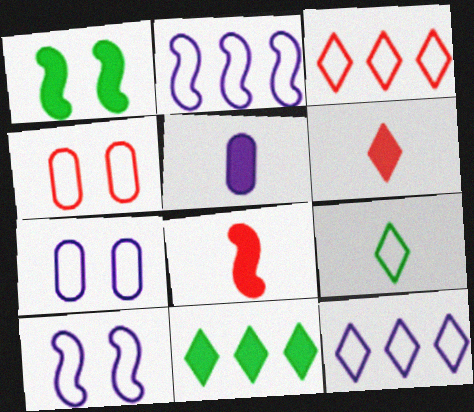[[2, 4, 9]]